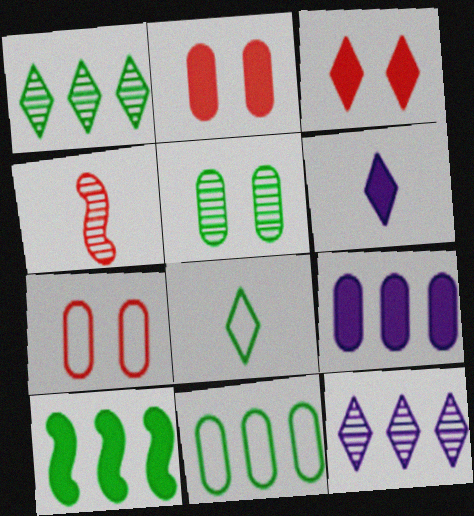[[1, 10, 11], 
[2, 6, 10], 
[3, 8, 12], 
[4, 5, 12], 
[5, 8, 10]]